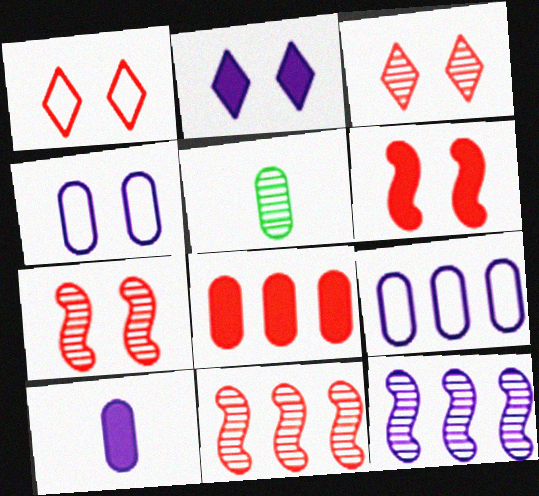[[3, 5, 12], 
[4, 5, 8]]